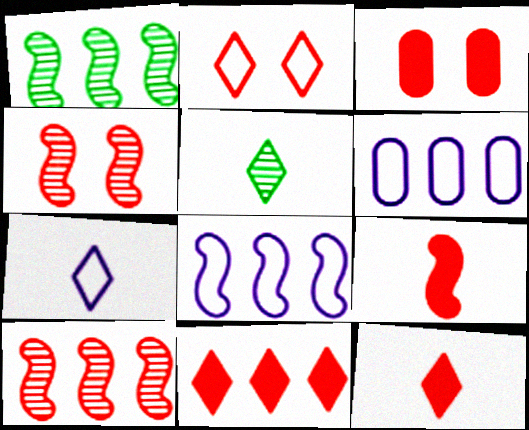[[1, 3, 7], 
[1, 6, 11], 
[2, 3, 4], 
[3, 5, 8], 
[3, 9, 11], 
[5, 7, 12]]